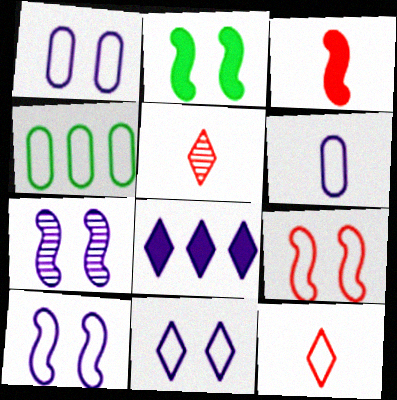[[1, 10, 11], 
[2, 7, 9], 
[4, 10, 12], 
[6, 7, 8]]